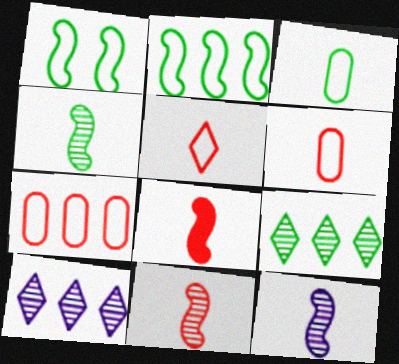[[4, 11, 12]]